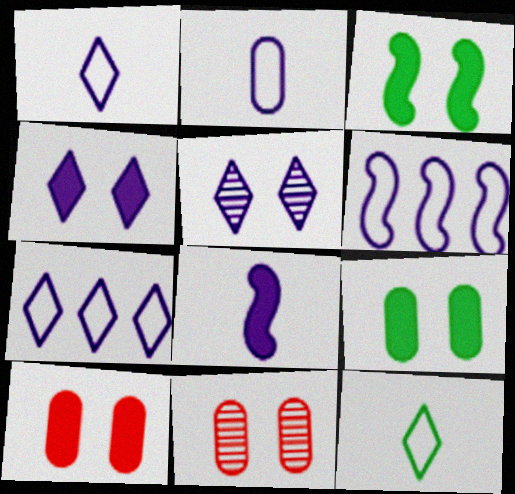[[3, 4, 10]]